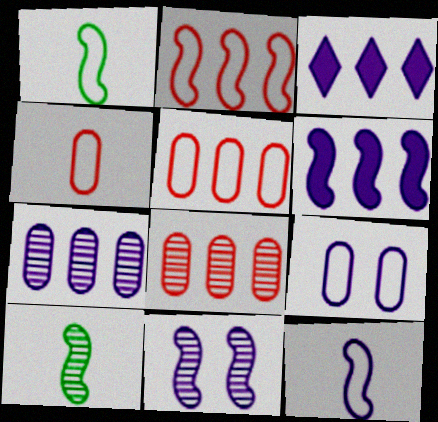[[6, 11, 12]]